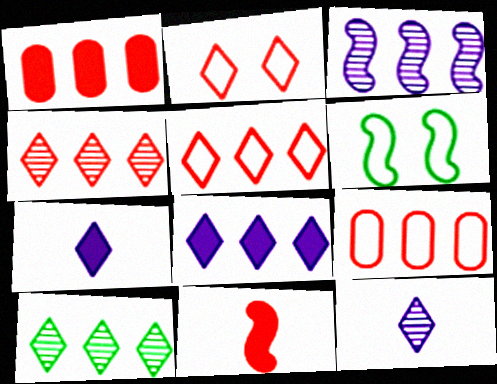[[1, 6, 12], 
[2, 7, 10], 
[3, 6, 11], 
[5, 8, 10]]